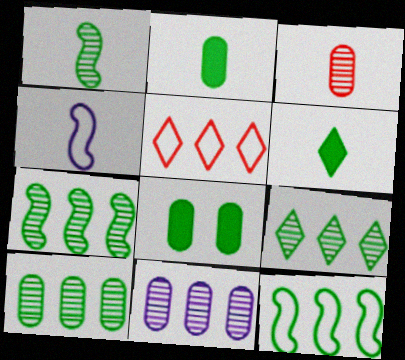[[3, 4, 6], 
[7, 9, 10]]